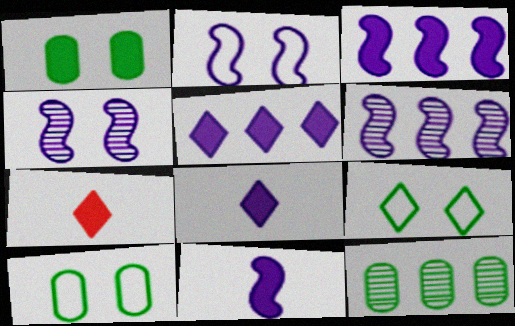[[1, 3, 7], 
[2, 6, 11], 
[2, 7, 12], 
[6, 7, 10]]